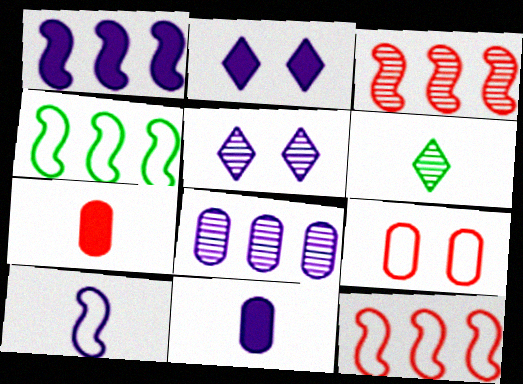[[1, 2, 11], 
[1, 3, 4], 
[1, 6, 9], 
[2, 8, 10], 
[4, 5, 7], 
[6, 7, 10]]